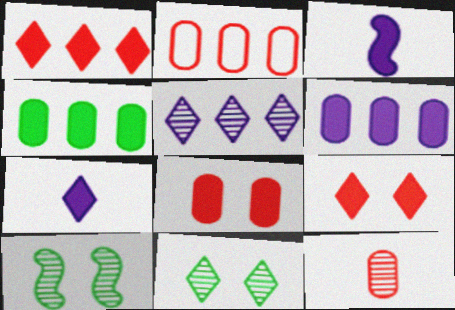[[2, 3, 11], 
[2, 7, 10], 
[2, 8, 12], 
[3, 4, 9], 
[5, 10, 12]]